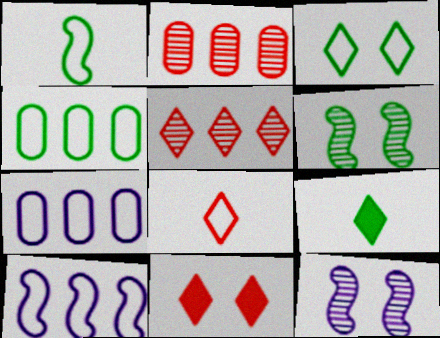[[1, 3, 4], 
[4, 6, 9], 
[5, 8, 11]]